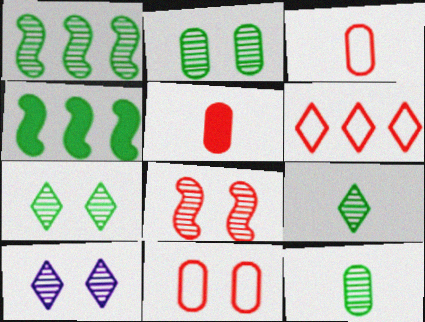[[1, 2, 9], 
[1, 7, 12], 
[2, 8, 10], 
[3, 4, 10], 
[5, 6, 8]]